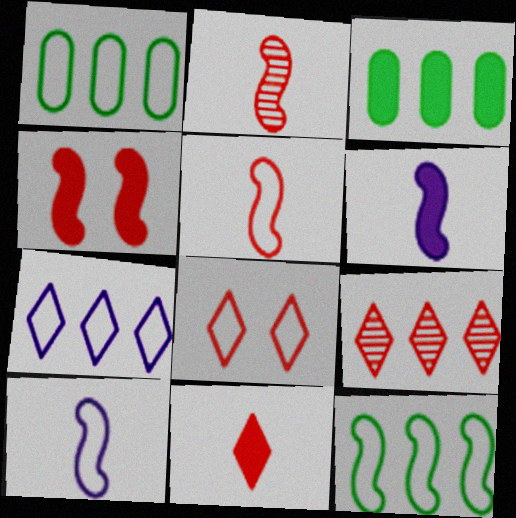[[1, 8, 10], 
[8, 9, 11]]